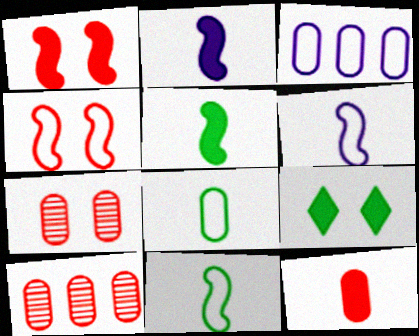[[6, 9, 10]]